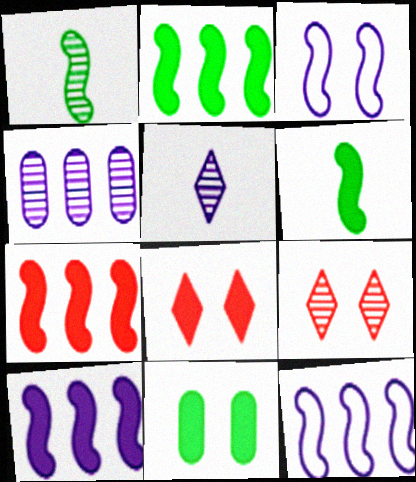[[1, 3, 7], 
[1, 4, 9], 
[2, 7, 10], 
[3, 9, 11]]